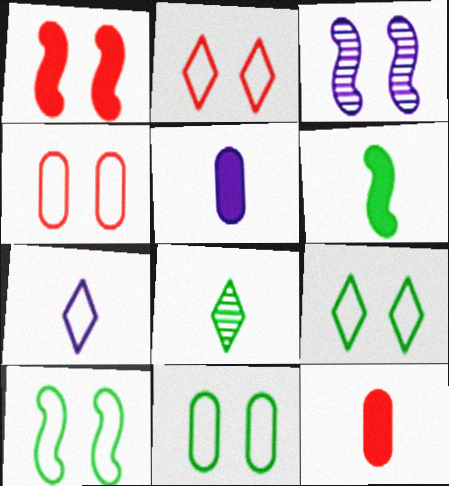[[1, 3, 10], 
[9, 10, 11]]